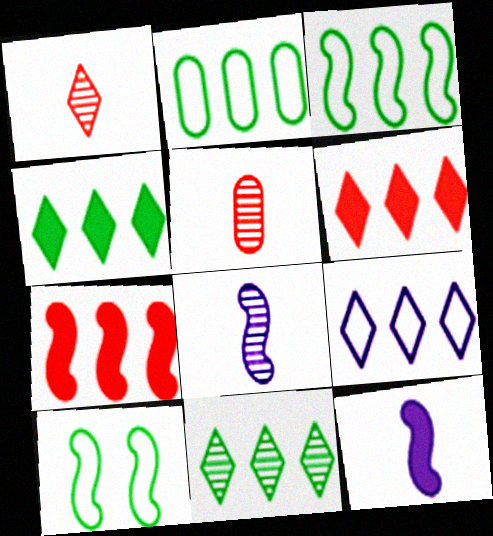[[6, 9, 11], 
[7, 8, 10]]